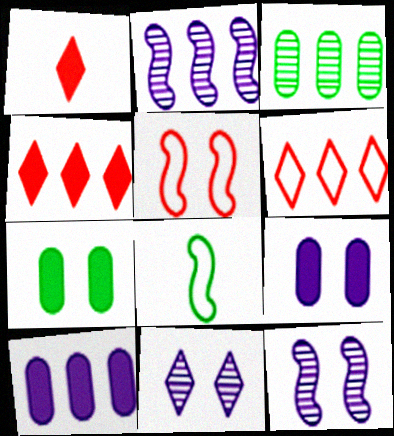[[5, 7, 11]]